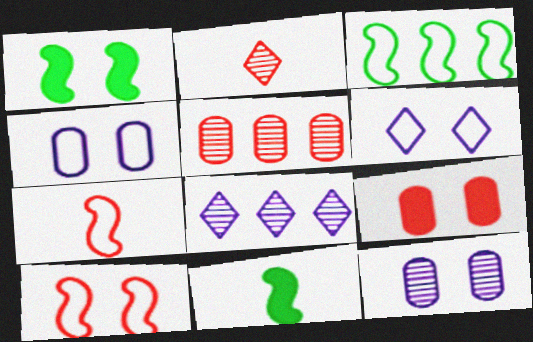[[5, 6, 11]]